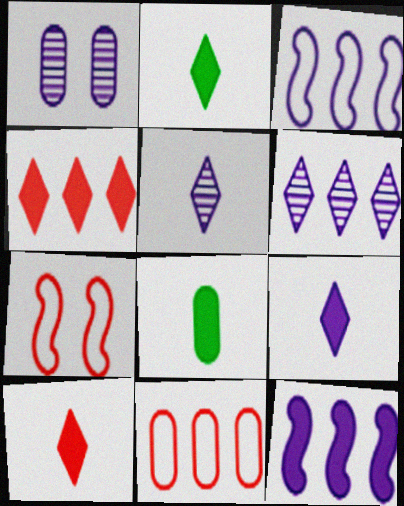[[1, 3, 9], 
[1, 8, 11], 
[2, 9, 10], 
[6, 7, 8]]